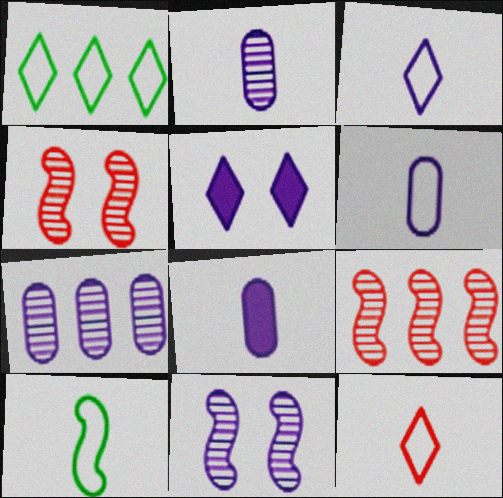[[1, 4, 8], 
[2, 6, 8], 
[6, 10, 12]]